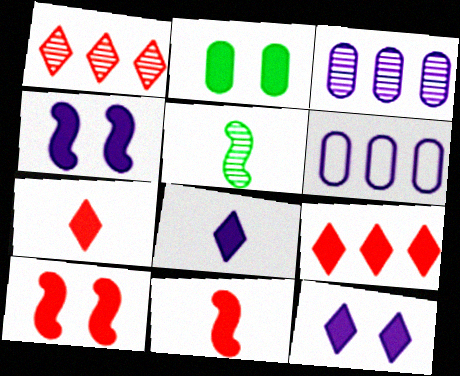[[2, 10, 12]]